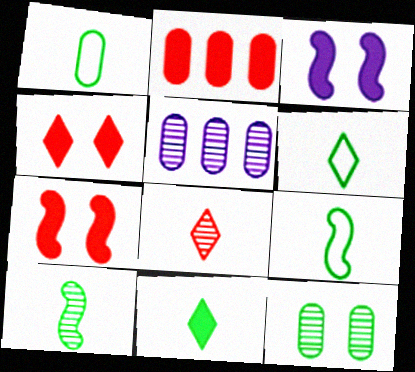[[1, 6, 9], 
[1, 10, 11], 
[2, 3, 11], 
[4, 5, 9], 
[5, 6, 7]]